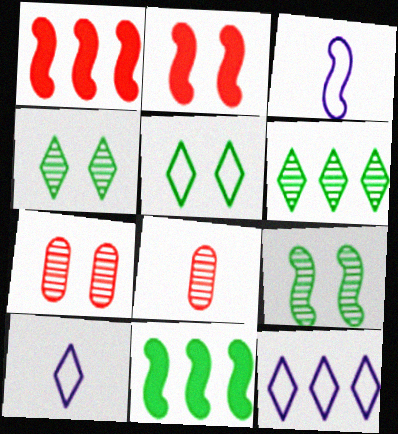[[1, 3, 9], 
[7, 10, 11]]